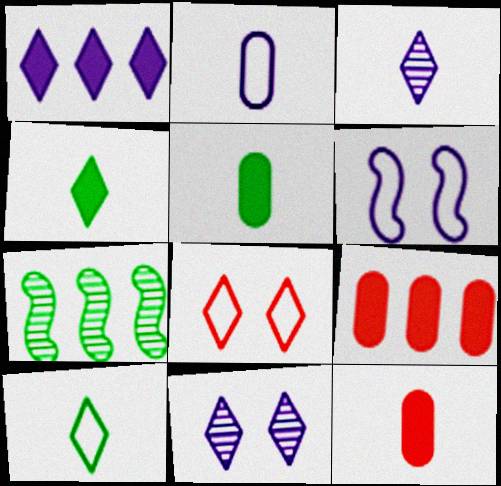[]